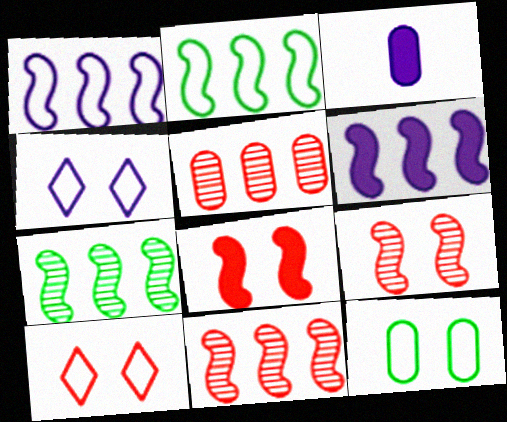[[2, 6, 11], 
[3, 5, 12], 
[3, 7, 10]]